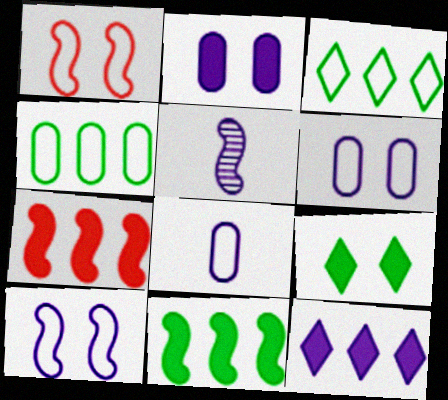[[1, 3, 8], 
[1, 5, 11], 
[5, 6, 12]]